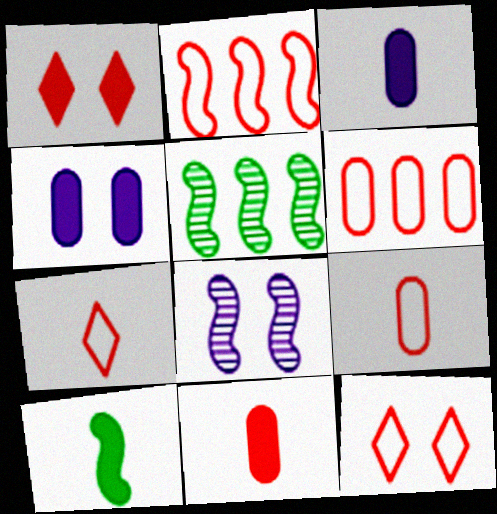[[2, 8, 10], 
[2, 9, 12], 
[3, 5, 12], 
[4, 5, 7]]